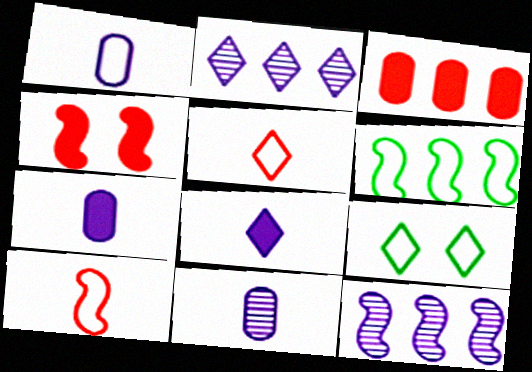[[1, 7, 11], 
[2, 3, 6]]